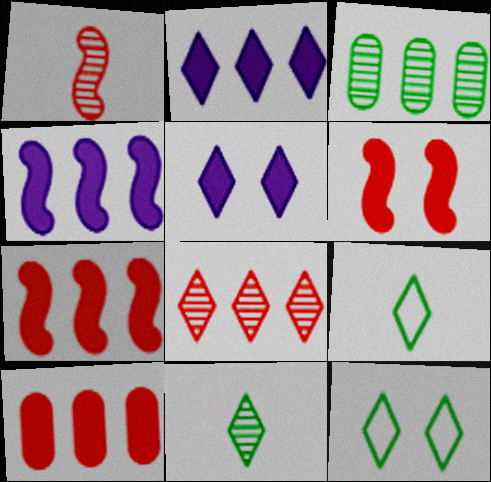[[5, 8, 9]]